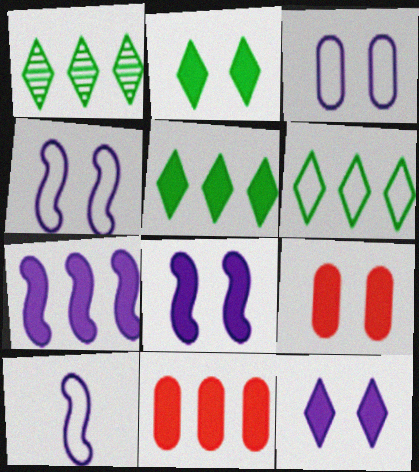[[1, 5, 6], 
[1, 9, 10], 
[2, 8, 9], 
[5, 7, 11]]